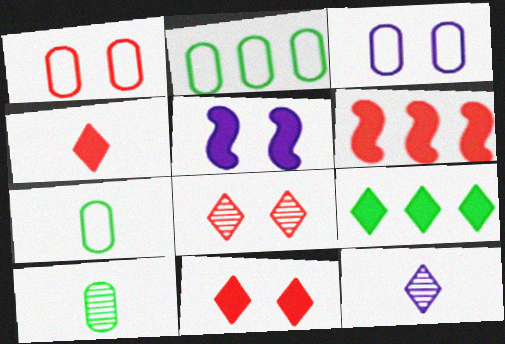[]